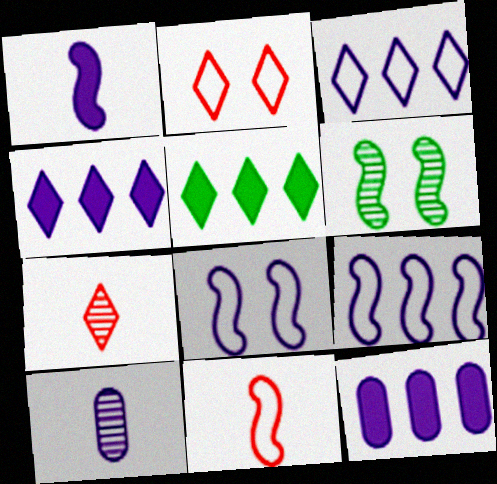[[4, 8, 10]]